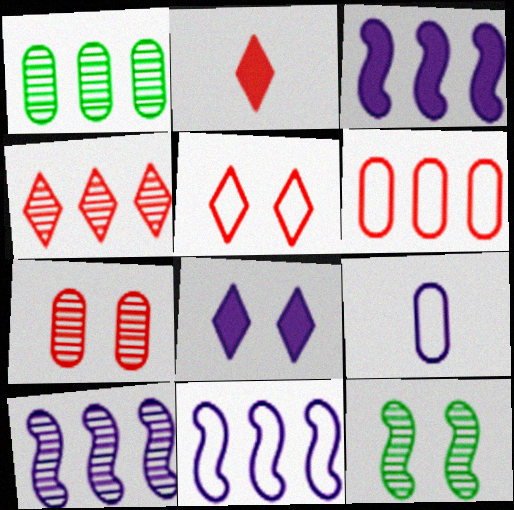[[1, 4, 10], 
[2, 4, 5], 
[3, 10, 11], 
[8, 9, 10]]